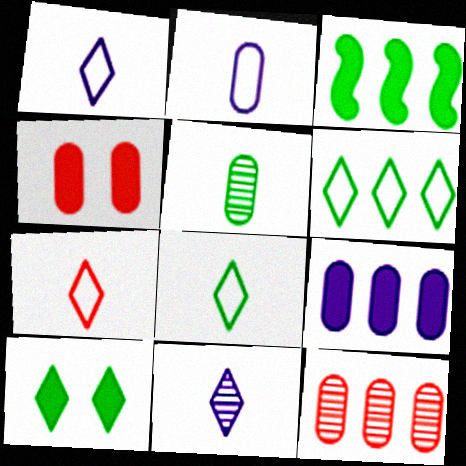[[1, 7, 8]]